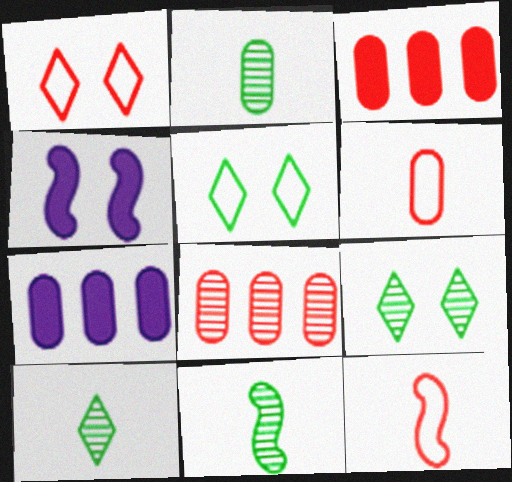[[1, 7, 11], 
[2, 10, 11], 
[7, 9, 12]]